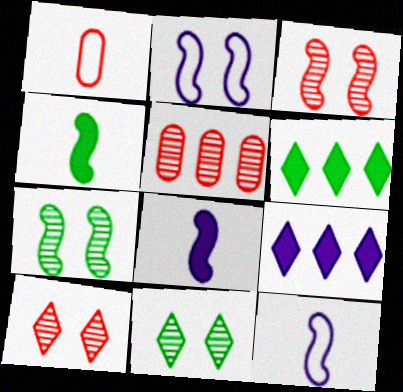[[1, 7, 9]]